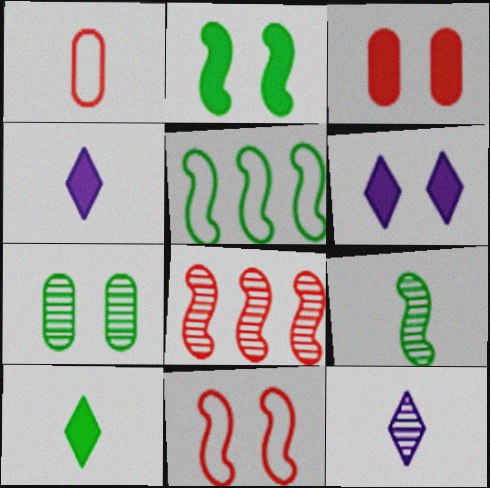[[1, 4, 9], 
[2, 3, 6], 
[2, 5, 9], 
[3, 5, 12], 
[5, 7, 10], 
[6, 7, 11], 
[7, 8, 12]]